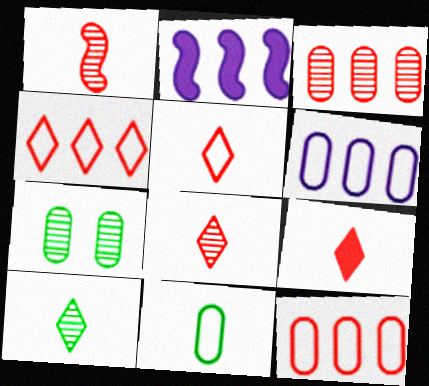[[2, 5, 7], 
[5, 8, 9]]